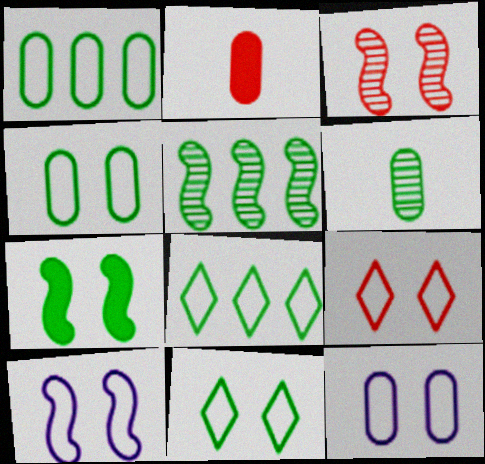[[3, 7, 10], 
[4, 9, 10], 
[6, 7, 8]]